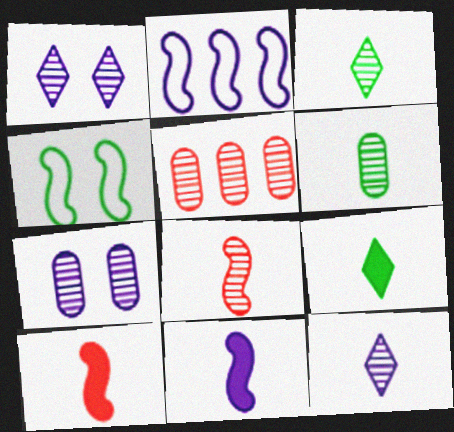[[5, 6, 7], 
[6, 8, 12]]